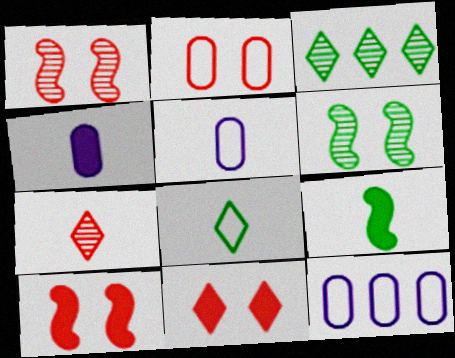[[1, 2, 11], 
[3, 5, 10], 
[5, 7, 9]]